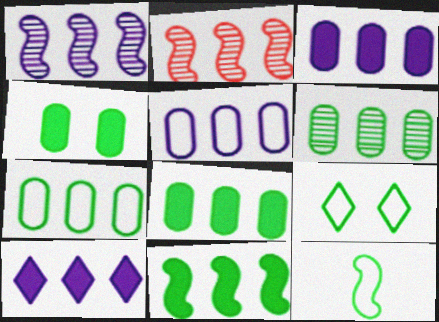[[1, 5, 10], 
[2, 7, 10], 
[6, 7, 8], 
[7, 9, 12]]